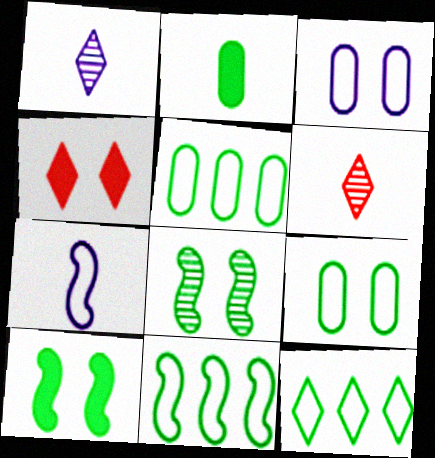[[1, 4, 12], 
[2, 6, 7], 
[2, 8, 12], 
[3, 4, 8], 
[5, 11, 12]]